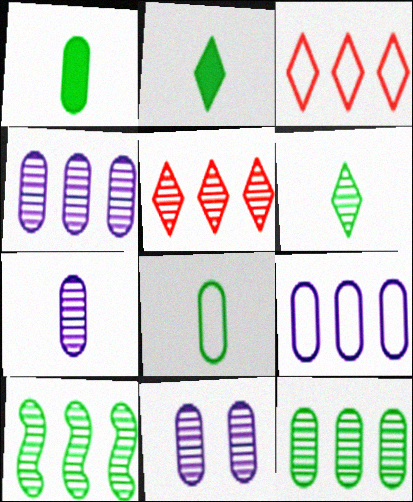[[4, 5, 10], 
[4, 7, 11]]